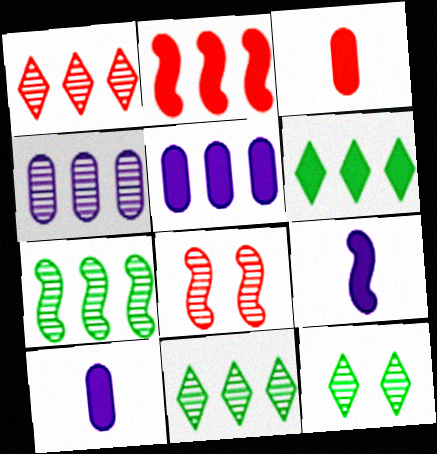[[1, 4, 7], 
[2, 5, 6]]